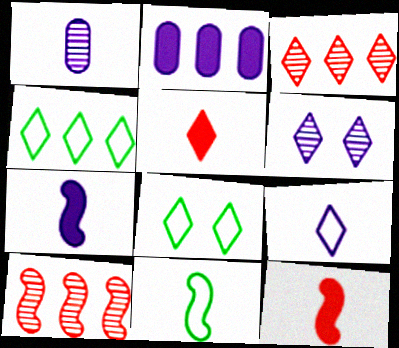[[1, 5, 11], 
[1, 7, 9], 
[2, 4, 10], 
[4, 5, 6]]